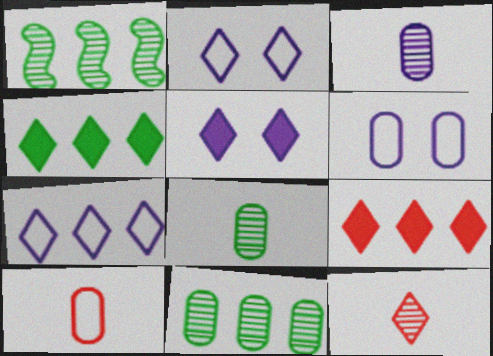[[1, 5, 10], 
[2, 4, 12]]